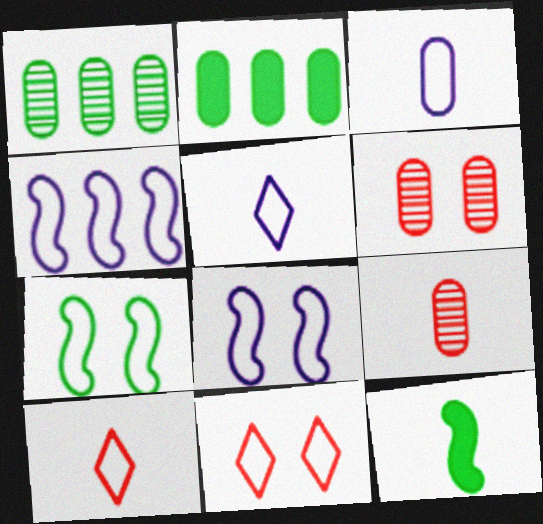[[2, 3, 6], 
[5, 9, 12]]